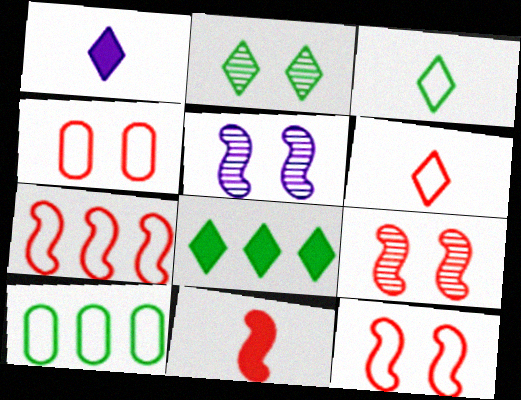[[1, 9, 10], 
[2, 3, 8], 
[4, 6, 7], 
[7, 9, 11]]